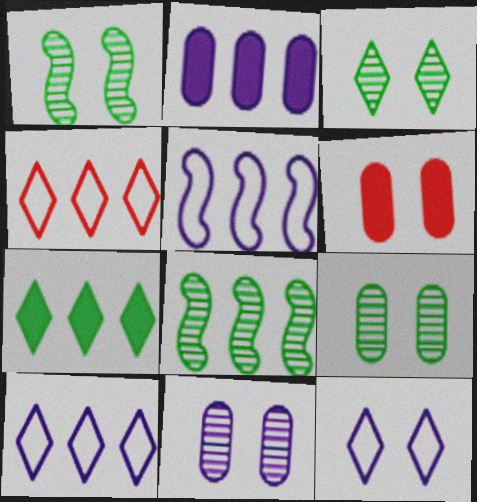[[1, 3, 9], 
[1, 6, 12], 
[2, 4, 8]]